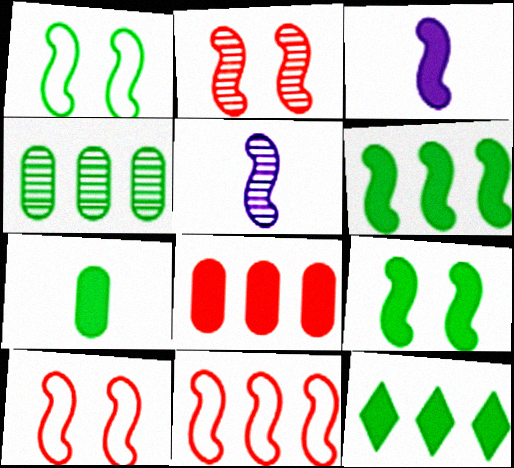[[5, 6, 10], 
[5, 9, 11], 
[7, 9, 12]]